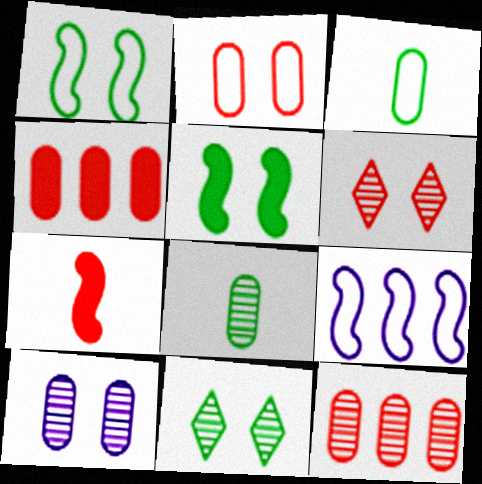[[3, 4, 10], 
[8, 10, 12]]